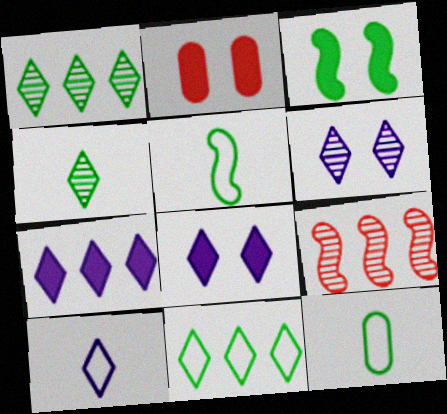[[1, 3, 12], 
[2, 3, 8], 
[6, 7, 10], 
[8, 9, 12]]